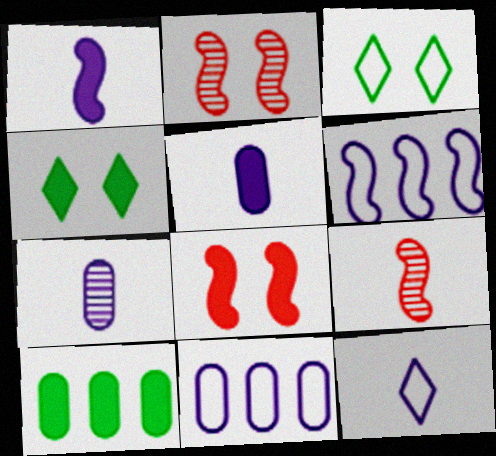[[1, 7, 12], 
[2, 10, 12], 
[4, 9, 11]]